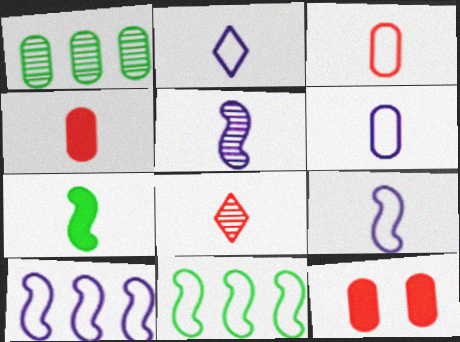[[1, 6, 12], 
[2, 6, 9], 
[6, 7, 8]]